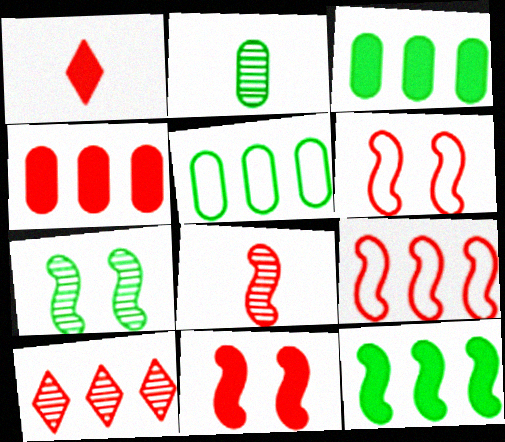[[1, 4, 11], 
[4, 9, 10], 
[8, 9, 11]]